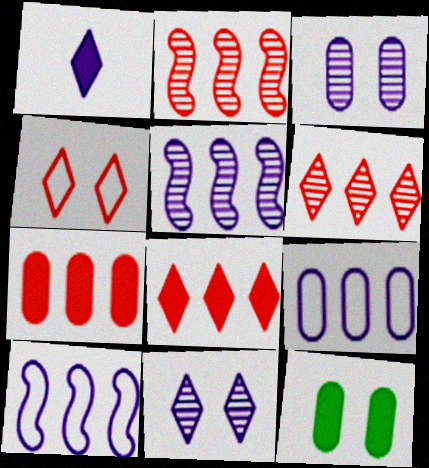[[1, 3, 10]]